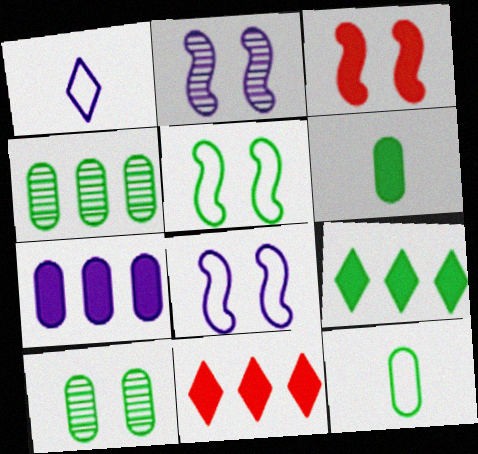[[1, 2, 7], 
[1, 3, 4], 
[2, 3, 5], 
[2, 11, 12]]